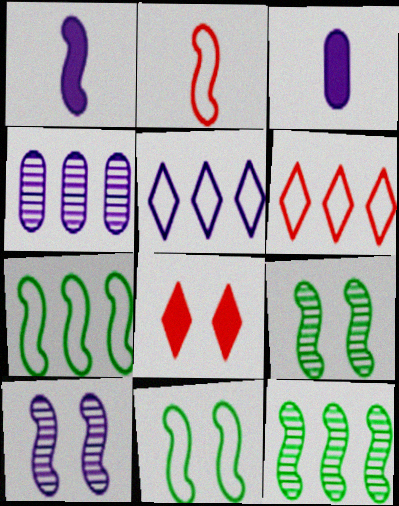[[3, 5, 10], 
[3, 6, 9]]